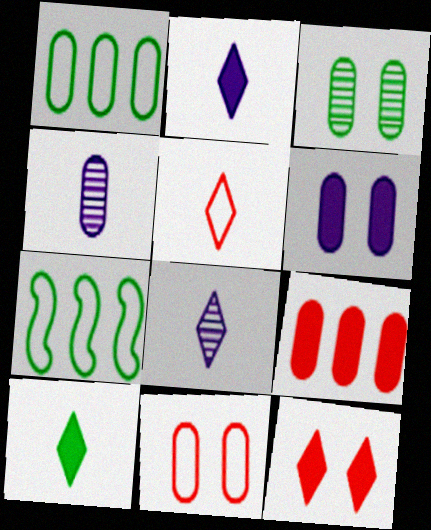[[3, 6, 11], 
[3, 7, 10], 
[4, 7, 12], 
[5, 8, 10]]